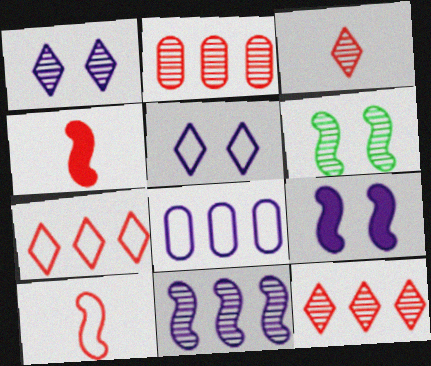[]